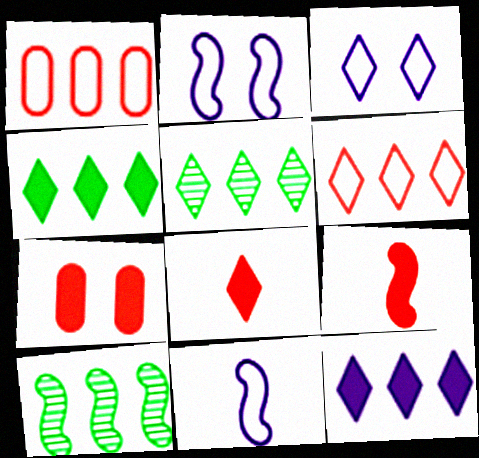[[1, 10, 12], 
[2, 9, 10], 
[3, 5, 8], 
[5, 6, 12], 
[5, 7, 11]]